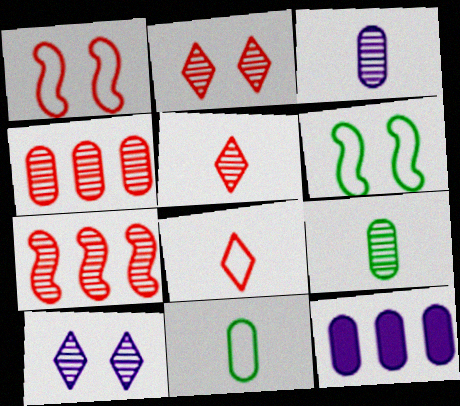[[5, 6, 12], 
[7, 9, 10]]